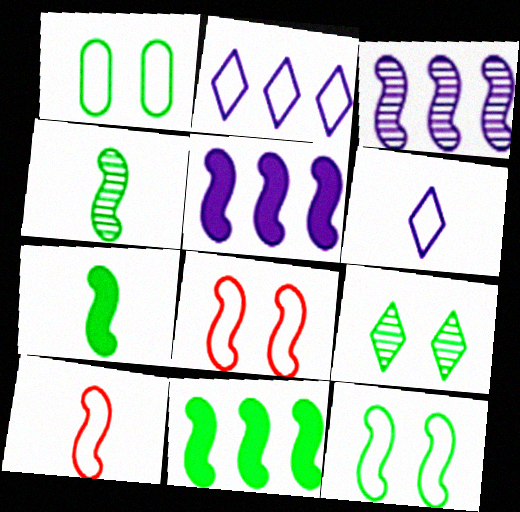[[1, 2, 10], 
[3, 7, 8], 
[4, 5, 8], 
[4, 11, 12]]